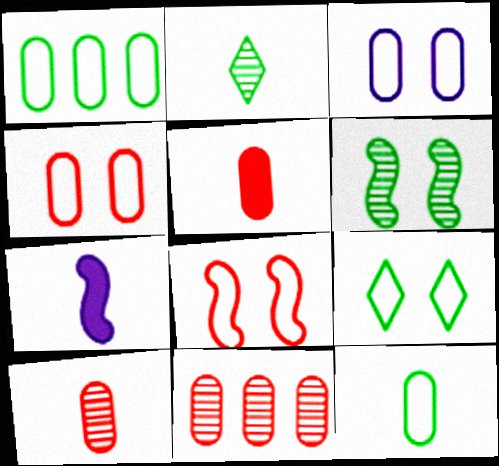[[3, 8, 9], 
[4, 5, 11], 
[7, 9, 11]]